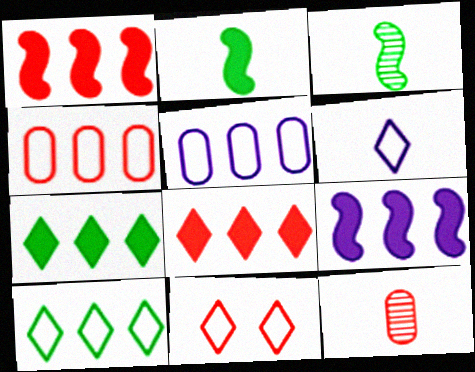[[1, 11, 12], 
[2, 6, 12], 
[6, 10, 11]]